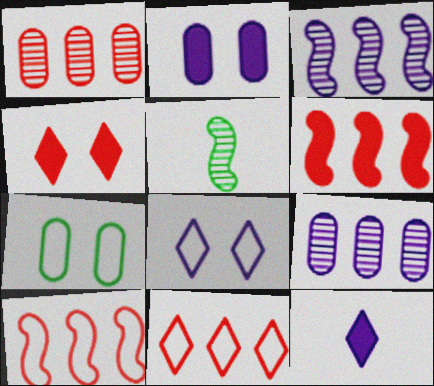[[1, 6, 11], 
[2, 5, 11]]